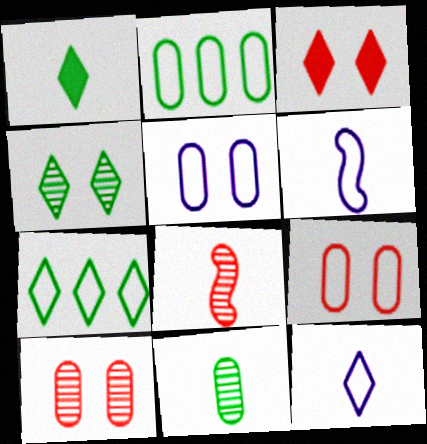[[1, 4, 7], 
[6, 7, 9]]